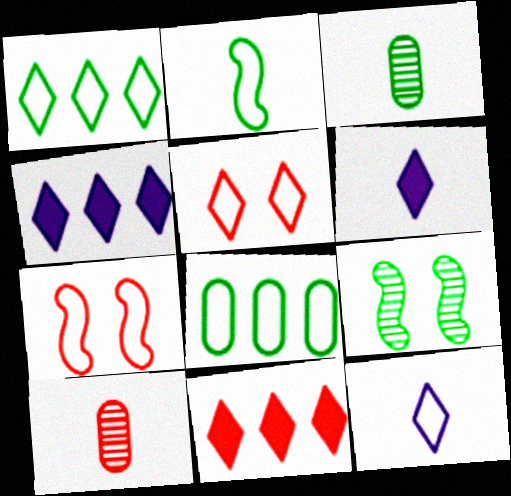[[1, 5, 12], 
[2, 6, 10], 
[3, 4, 7], 
[7, 8, 12], 
[7, 10, 11]]